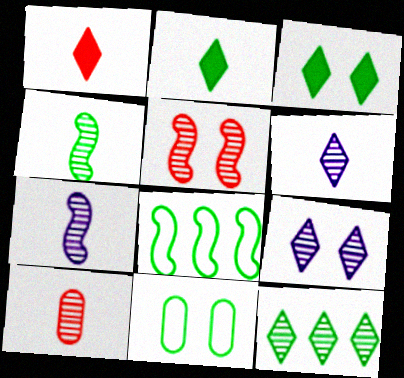[[4, 6, 10]]